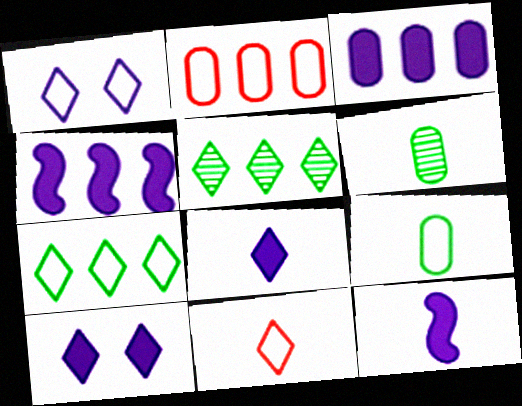[[1, 7, 11], 
[2, 4, 5], 
[3, 10, 12], 
[5, 10, 11], 
[6, 11, 12]]